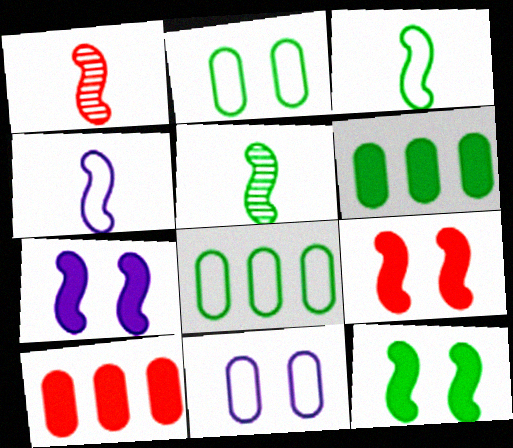[[7, 9, 12]]